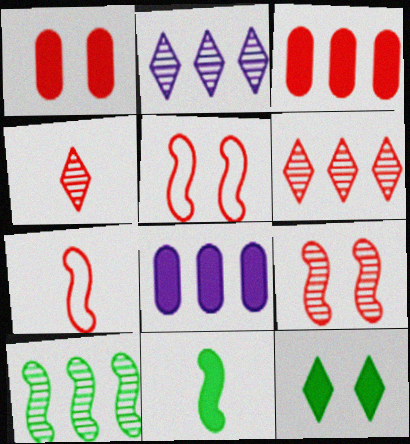[[1, 6, 7], 
[3, 4, 5]]